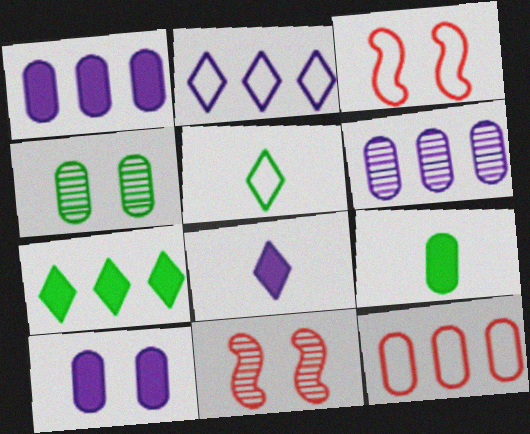[[1, 5, 11], 
[2, 9, 11]]